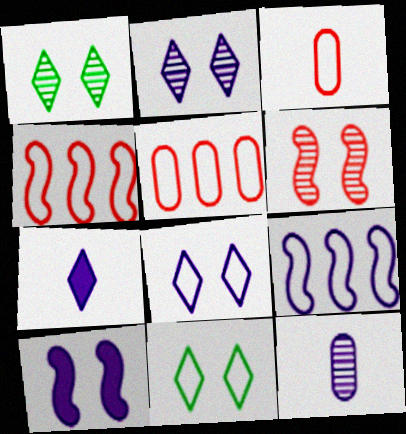[[3, 9, 11]]